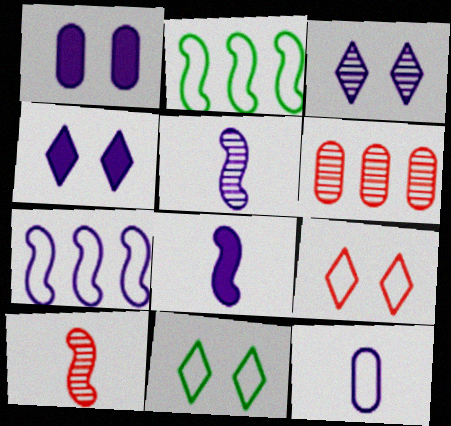[[2, 9, 12], 
[6, 8, 11]]